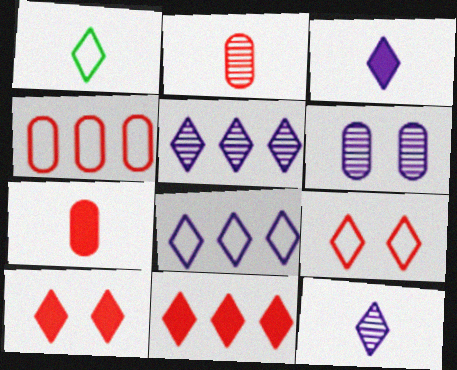[[1, 5, 10], 
[1, 8, 9]]